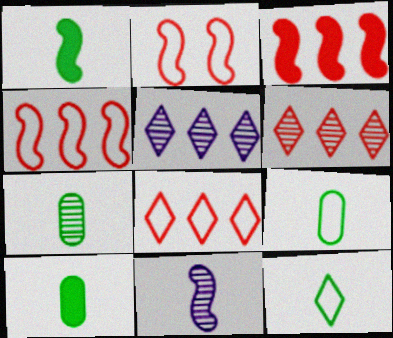[[1, 7, 12], 
[2, 5, 10], 
[7, 9, 10]]